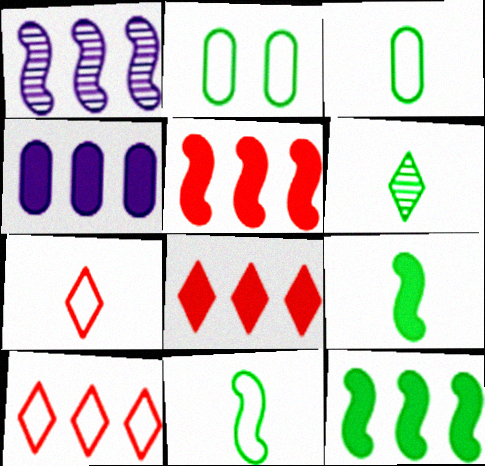[[2, 6, 12], 
[3, 6, 9], 
[4, 8, 12]]